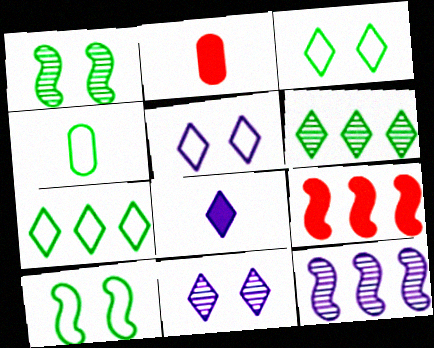[[2, 3, 12], 
[4, 7, 10], 
[4, 9, 11]]